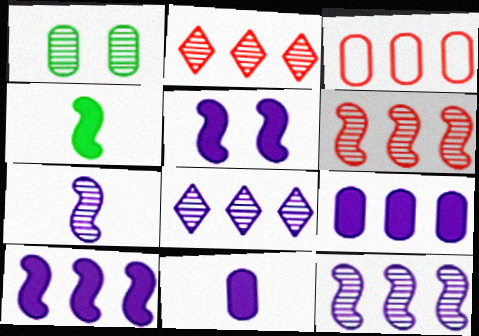[[1, 2, 7], 
[1, 3, 11]]